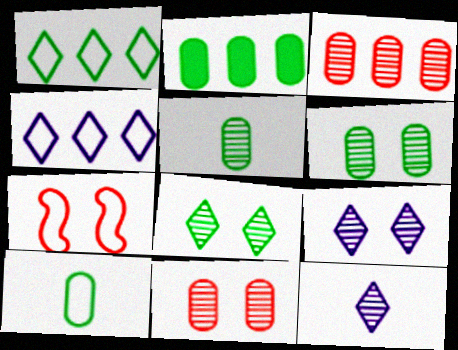[[2, 6, 10], 
[2, 7, 12], 
[4, 7, 10]]